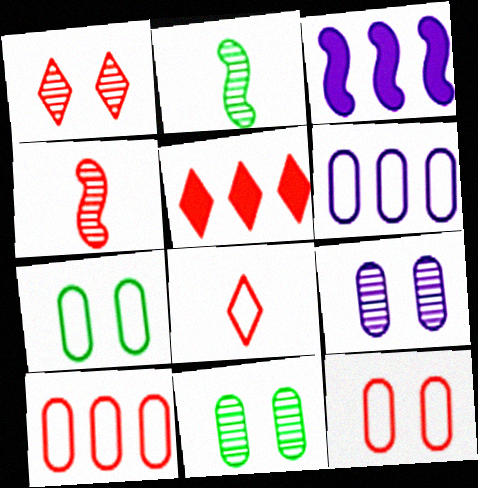[[1, 5, 8], 
[3, 8, 11], 
[4, 5, 12]]